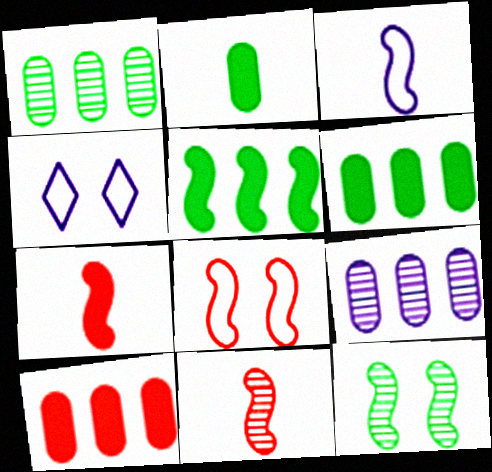[[1, 4, 7], 
[4, 6, 11]]